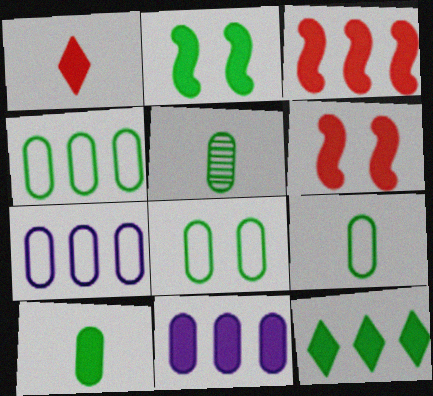[[1, 2, 11], 
[2, 10, 12], 
[3, 11, 12], 
[4, 8, 9], 
[5, 9, 10]]